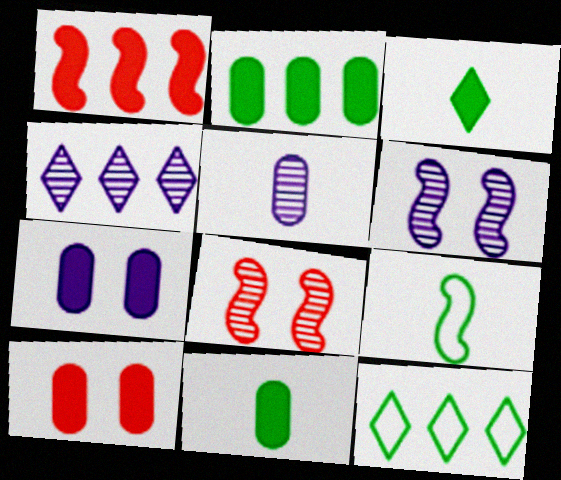[[1, 3, 7], 
[1, 6, 9], 
[4, 5, 6], 
[4, 9, 10]]